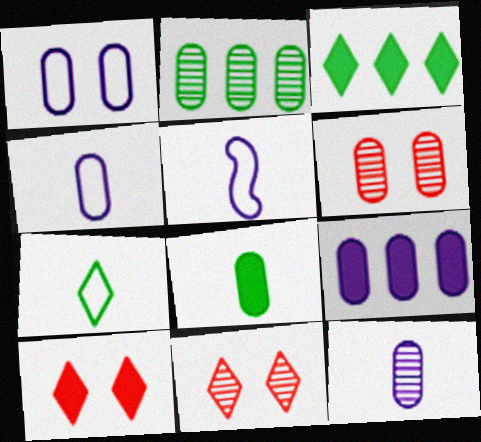[[1, 9, 12], 
[2, 5, 10], 
[2, 6, 12], 
[3, 5, 6]]